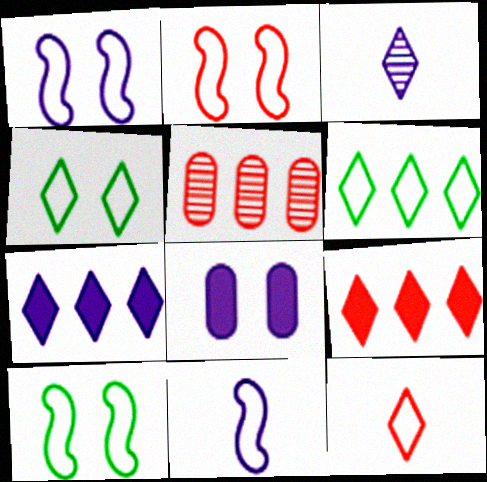[[1, 2, 10], 
[3, 4, 9]]